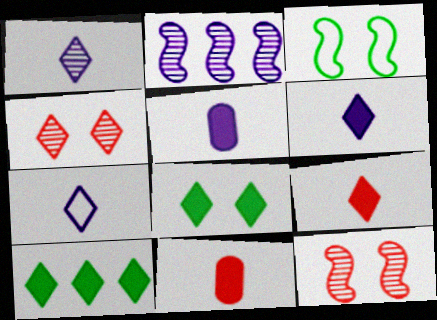[[1, 6, 7], 
[4, 7, 10]]